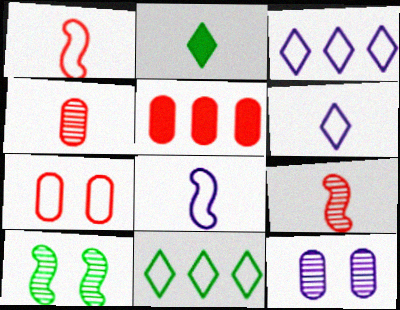[[2, 4, 8], 
[4, 5, 7], 
[5, 6, 10], 
[7, 8, 11]]